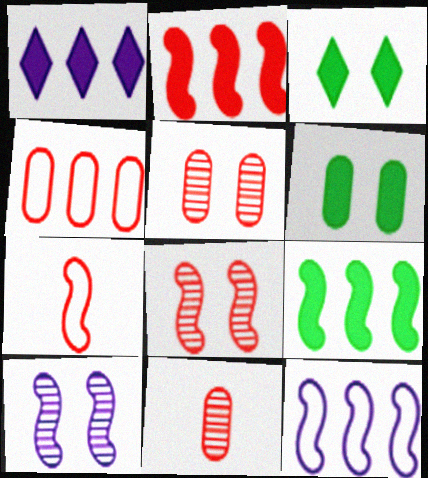[[2, 7, 8], 
[3, 11, 12], 
[7, 9, 10]]